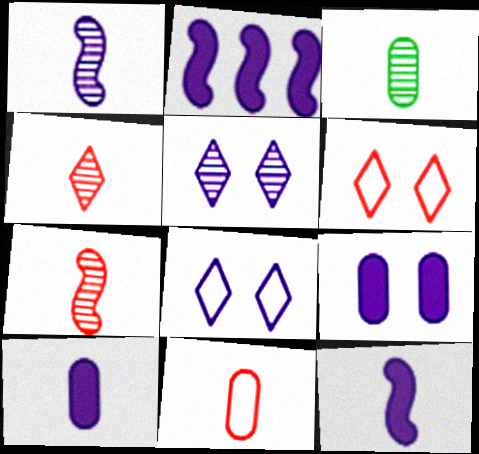[[1, 3, 4], 
[2, 3, 6], 
[3, 10, 11]]